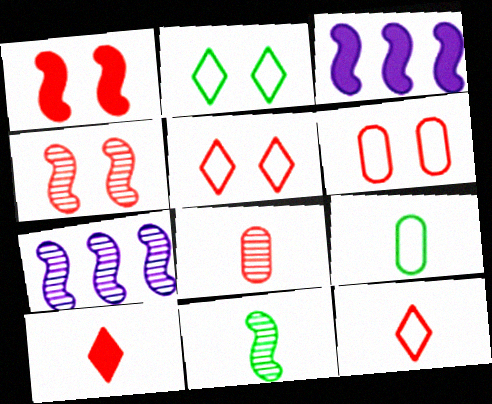[[2, 3, 8], 
[4, 7, 11]]